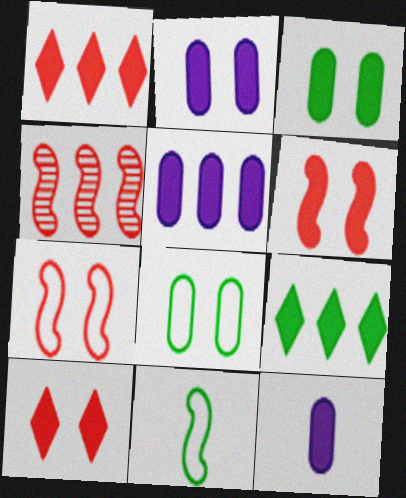[[2, 5, 12], 
[6, 9, 12]]